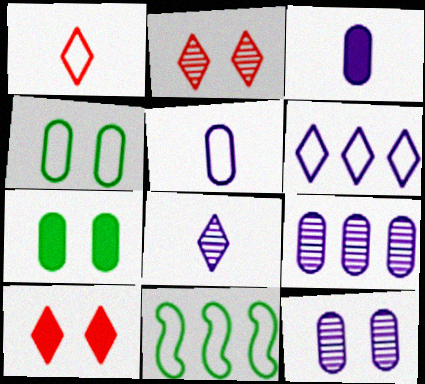[[2, 3, 11]]